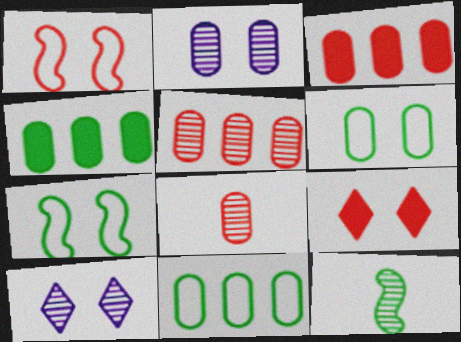[[2, 7, 9], 
[5, 10, 12]]